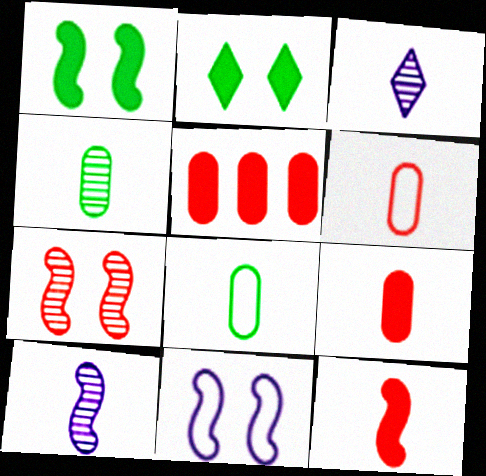[[1, 7, 11], 
[3, 8, 12]]